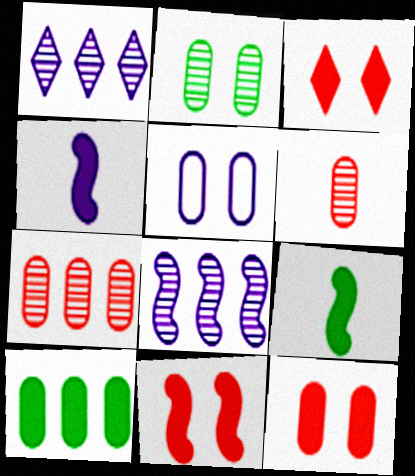[[1, 4, 5], 
[2, 5, 12], 
[3, 4, 10], 
[3, 11, 12], 
[5, 6, 10]]